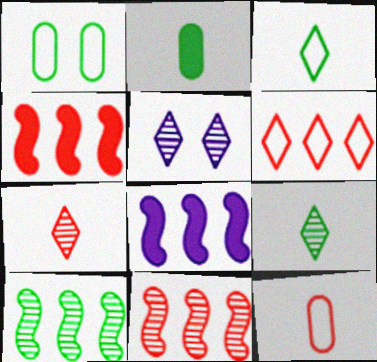[[1, 7, 8]]